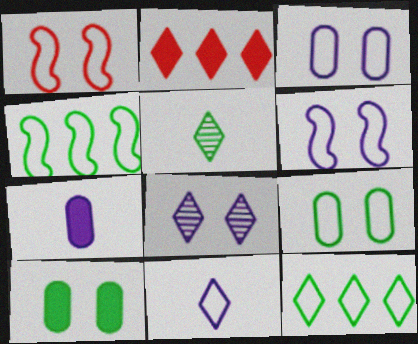[[1, 8, 10], 
[4, 5, 10]]